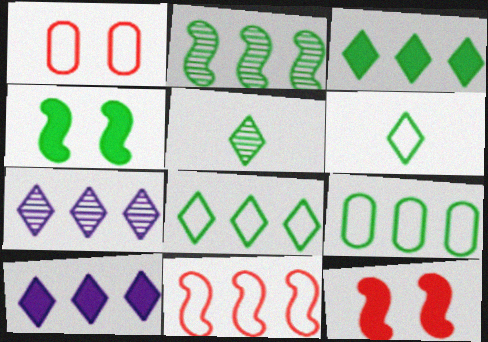[[2, 3, 9], 
[4, 5, 9]]